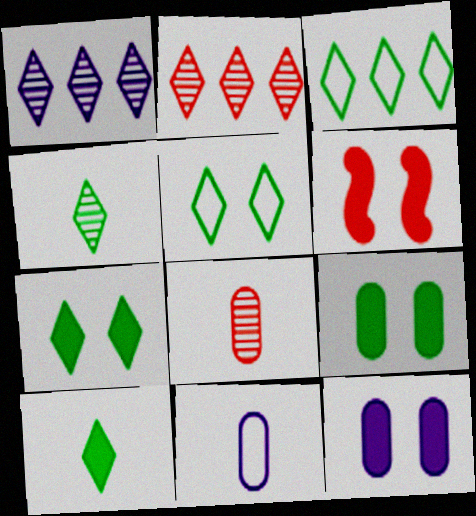[[3, 4, 7], 
[6, 7, 12]]